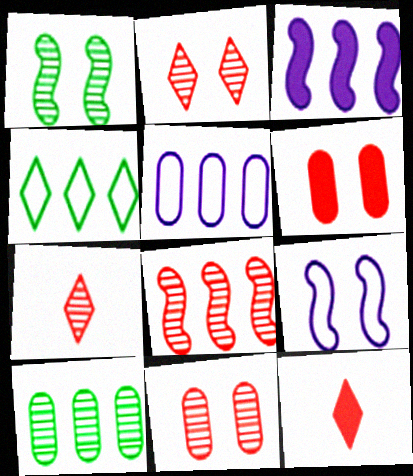[[1, 5, 12], 
[7, 8, 11], 
[9, 10, 12]]